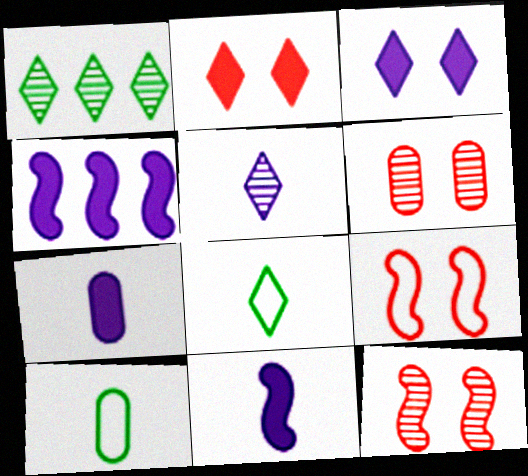[[1, 7, 9], 
[2, 6, 9], 
[3, 4, 7], 
[4, 6, 8]]